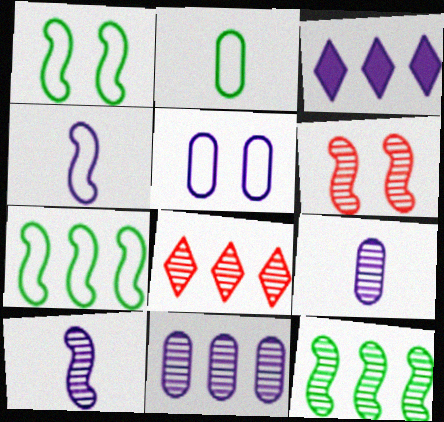[[2, 3, 6], 
[3, 5, 10], 
[6, 10, 12], 
[8, 11, 12]]